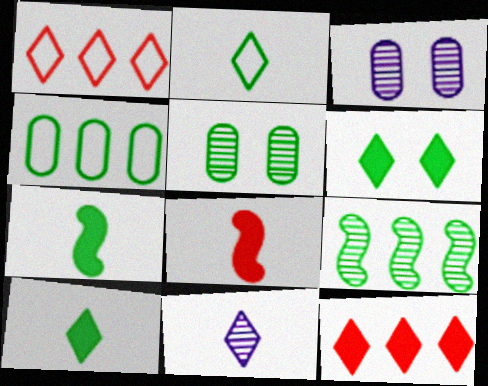[[1, 3, 7], 
[1, 6, 11]]